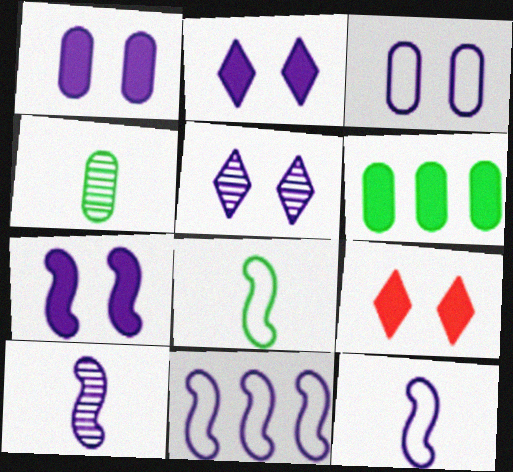[[1, 2, 7], 
[3, 5, 7], 
[4, 9, 11], 
[7, 10, 11]]